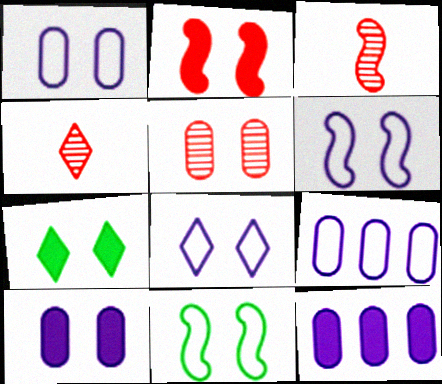[[1, 6, 8], 
[2, 7, 10], 
[3, 7, 9], 
[4, 11, 12], 
[5, 6, 7]]